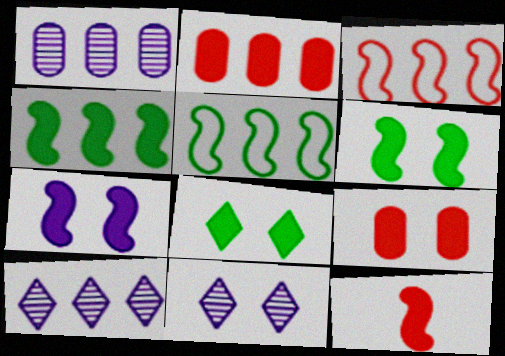[[2, 5, 10], 
[4, 7, 12], 
[7, 8, 9]]